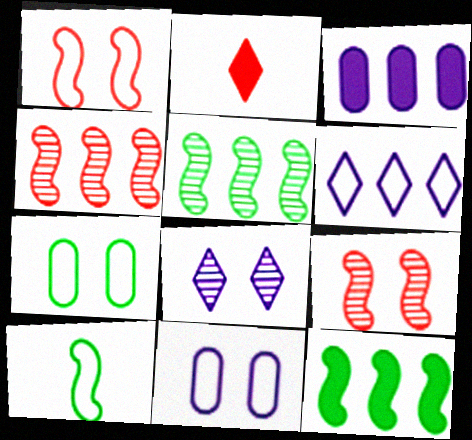[[2, 5, 11]]